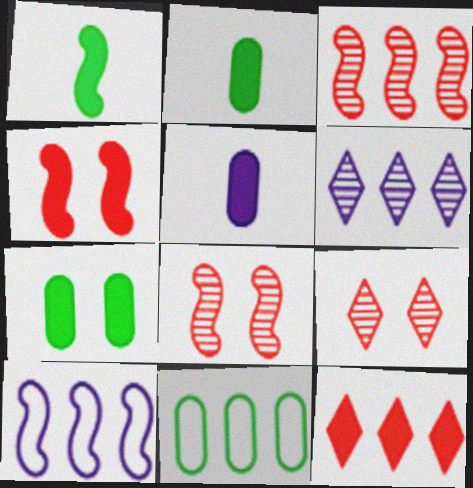[[1, 8, 10], 
[2, 9, 10]]